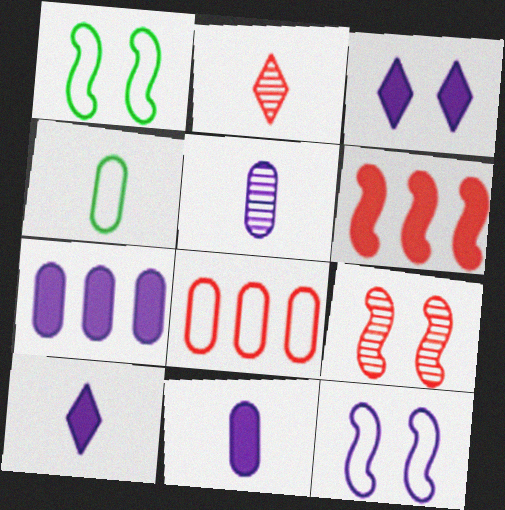[[1, 2, 7]]